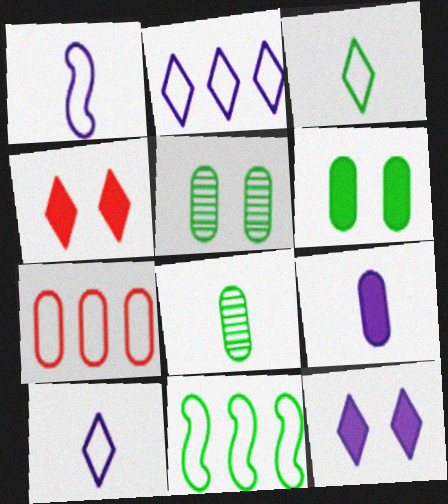[[2, 7, 11], 
[5, 7, 9]]